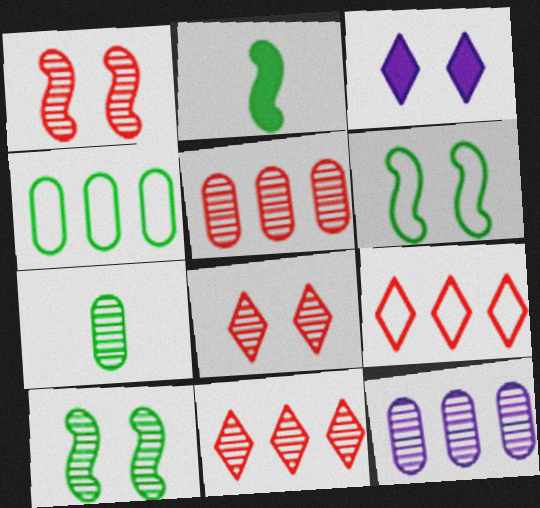[]